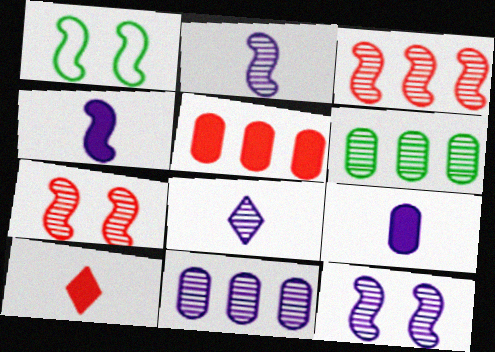[[1, 3, 4], 
[1, 5, 8], 
[1, 10, 11], 
[6, 7, 8], 
[8, 11, 12]]